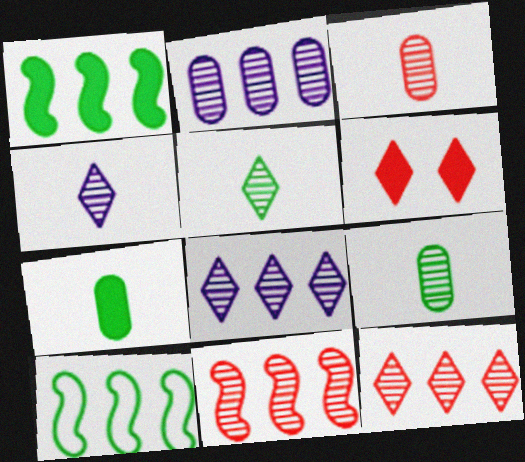[]